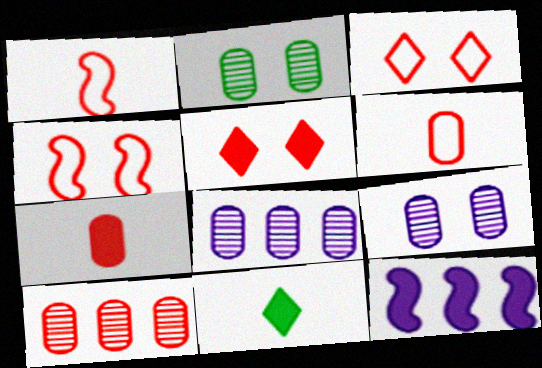[[1, 5, 10], 
[4, 8, 11]]